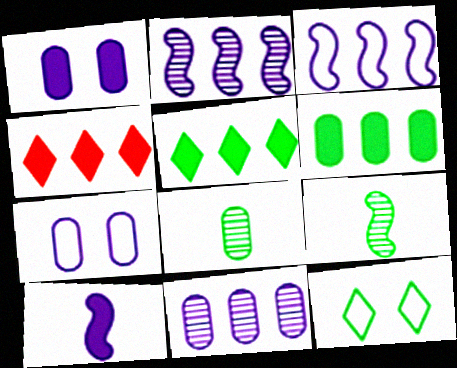[[4, 7, 9], 
[6, 9, 12]]